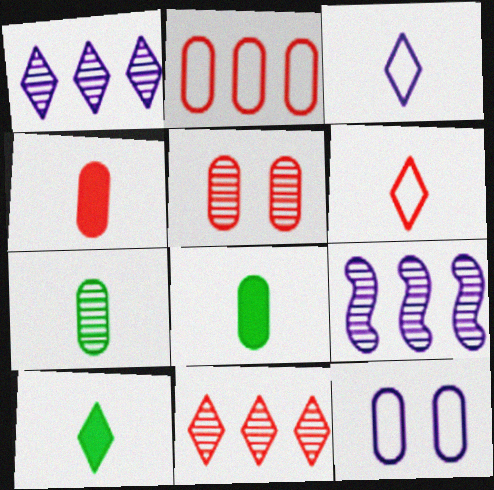[[2, 4, 5]]